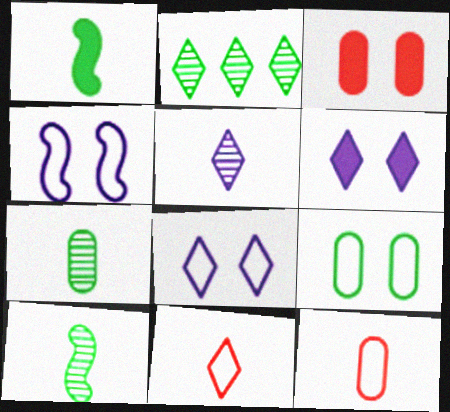[[1, 2, 9], 
[1, 5, 12], 
[2, 6, 11]]